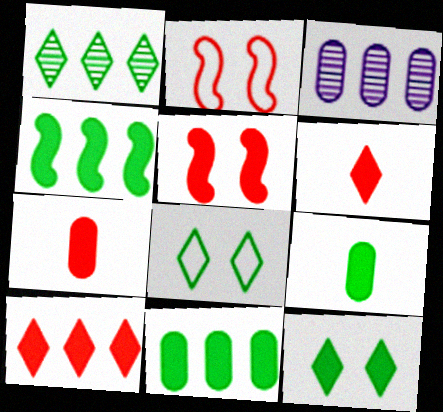[[4, 9, 12], 
[5, 7, 10]]